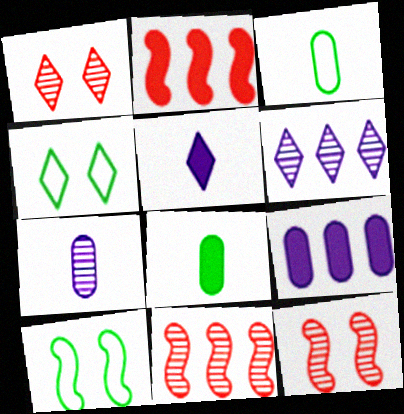[[2, 4, 7]]